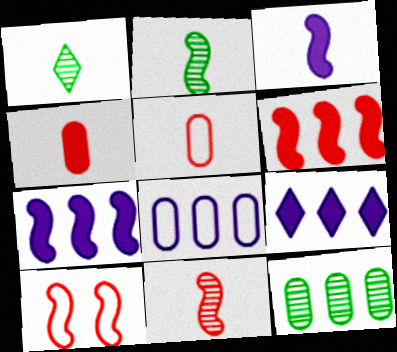[[1, 3, 5], 
[2, 7, 10], 
[6, 10, 11]]